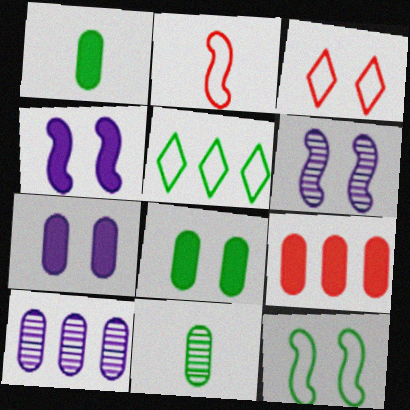[[1, 7, 9], 
[3, 6, 8]]